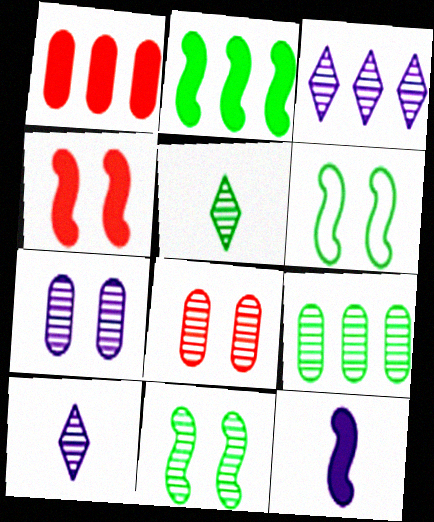[[1, 6, 10], 
[2, 4, 12], 
[5, 9, 11]]